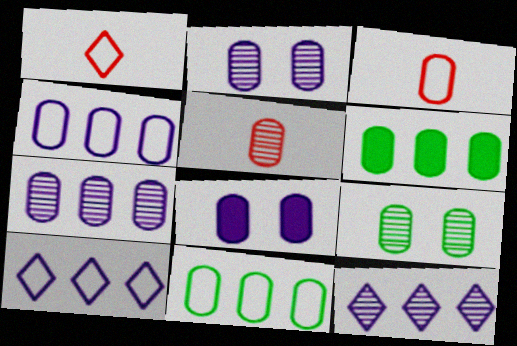[[2, 3, 6], 
[5, 7, 9], 
[5, 8, 11]]